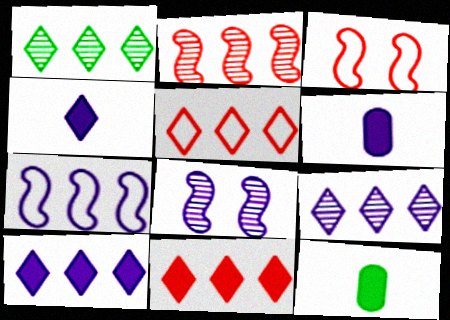[[1, 3, 6], 
[1, 5, 10], 
[3, 9, 12], 
[5, 8, 12]]